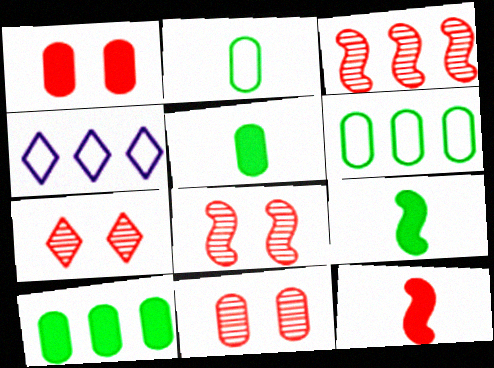[[3, 4, 10], 
[4, 5, 8], 
[4, 9, 11], 
[7, 8, 11]]